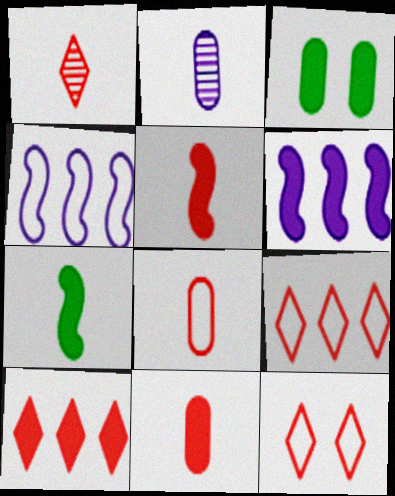[[1, 3, 4], 
[1, 5, 8], 
[1, 10, 12]]